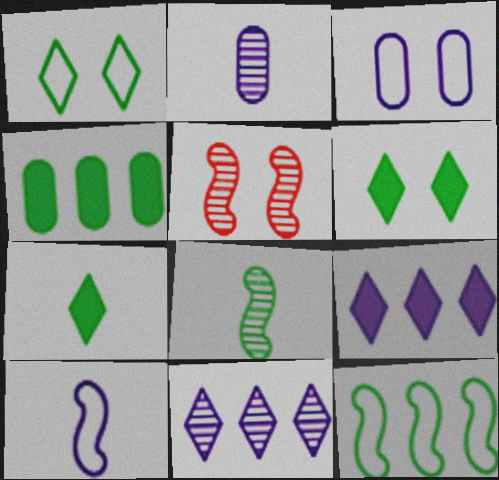[[1, 4, 8], 
[3, 5, 6]]